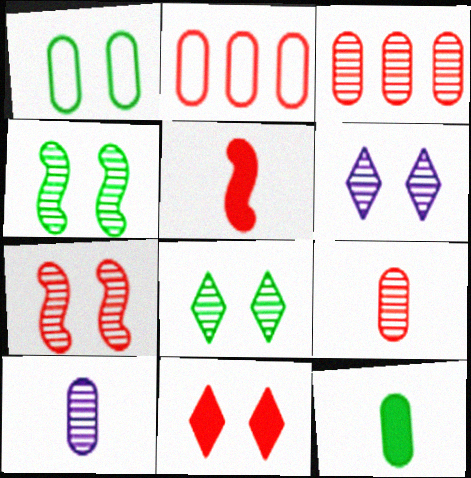[]